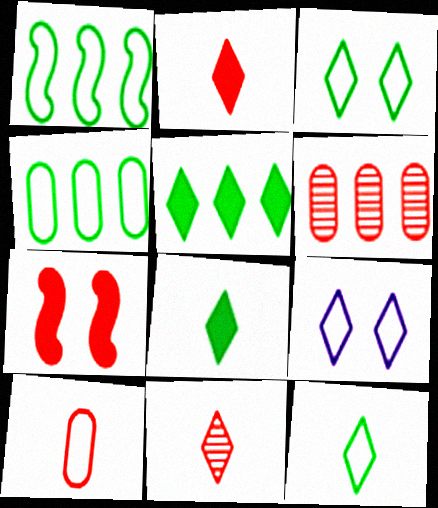[[1, 9, 10], 
[5, 9, 11]]